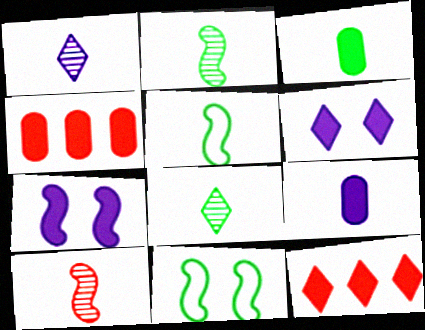[[1, 4, 11], 
[3, 5, 8], 
[3, 7, 12]]